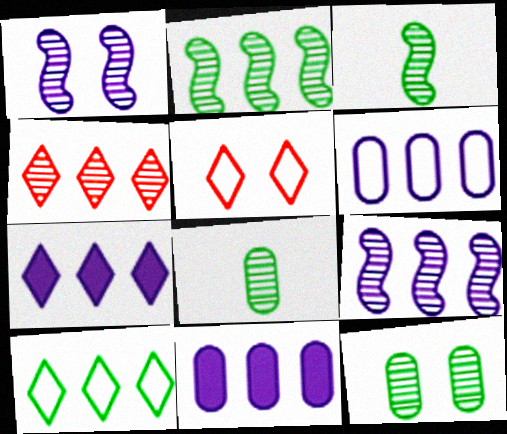[[1, 4, 8], 
[3, 5, 11], 
[4, 7, 10], 
[6, 7, 9]]